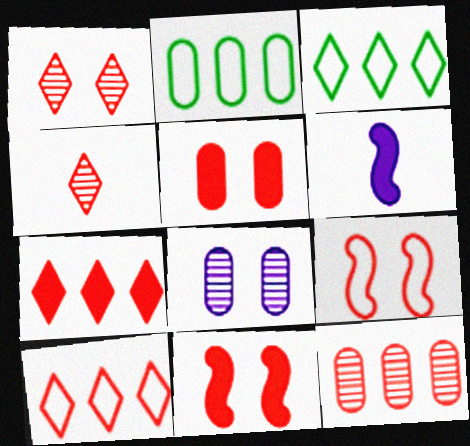[[1, 2, 6], 
[1, 5, 9]]